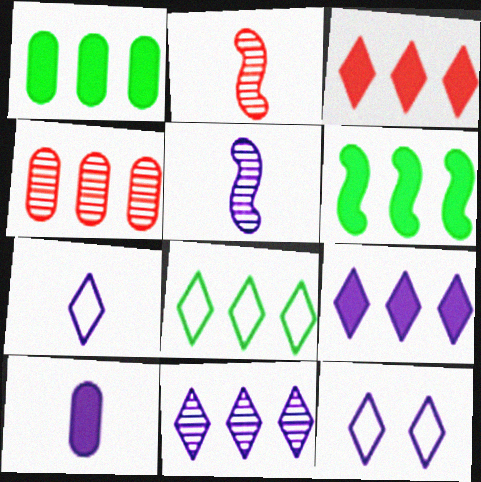[[1, 2, 12], 
[3, 8, 11], 
[5, 7, 10]]